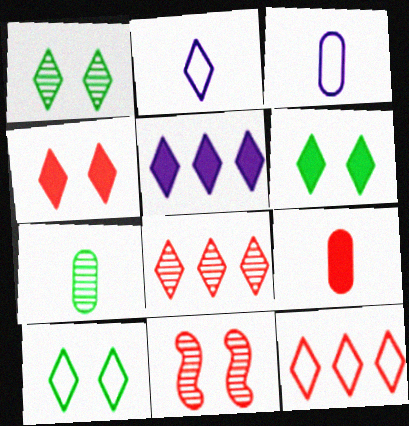[[1, 6, 10], 
[2, 6, 8], 
[2, 10, 12], 
[3, 7, 9], 
[9, 11, 12]]